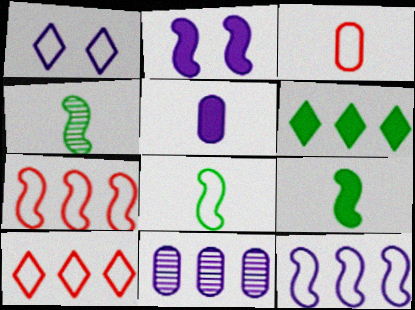[[2, 4, 7], 
[4, 8, 9], 
[6, 7, 11]]